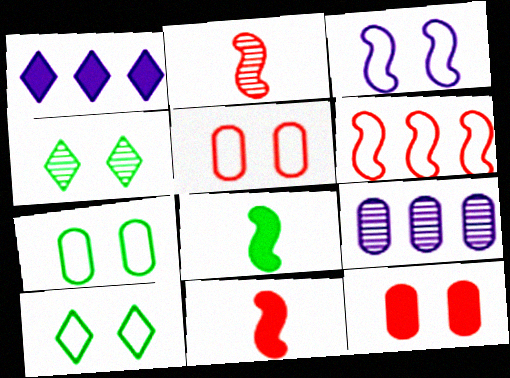[[1, 2, 7], 
[1, 8, 12], 
[2, 4, 9], 
[3, 4, 12], 
[3, 5, 10], 
[9, 10, 11]]